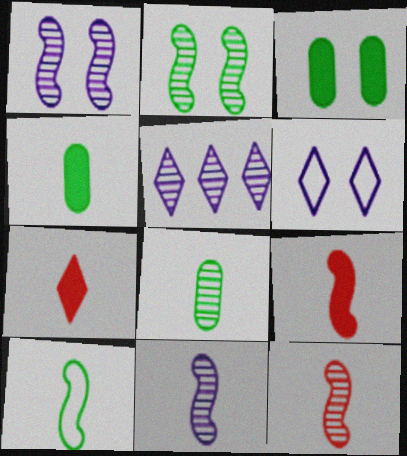[[9, 10, 11]]